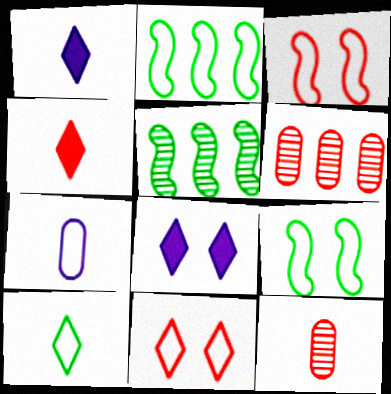[[1, 6, 9], 
[2, 7, 11], 
[2, 8, 12], 
[3, 4, 6]]